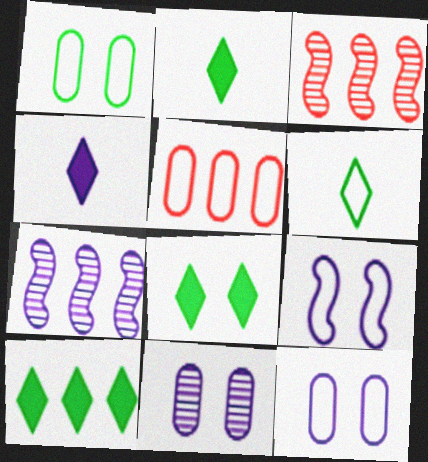[[1, 3, 4], 
[2, 3, 12], 
[2, 8, 10], 
[4, 7, 12], 
[5, 6, 9], 
[5, 7, 10]]